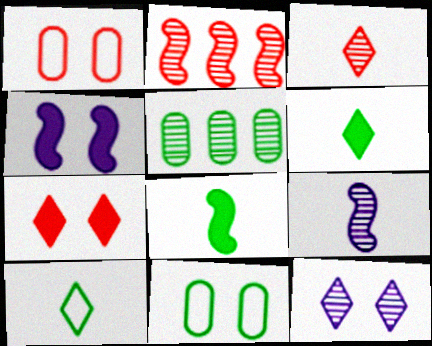[]